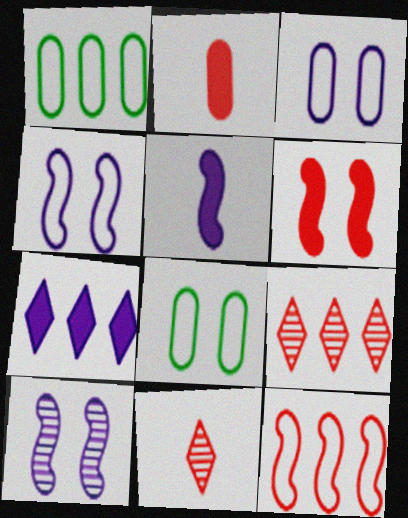[[5, 8, 9]]